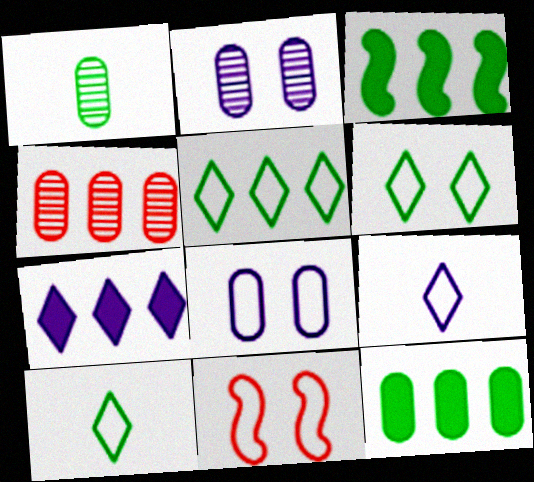[[1, 2, 4], 
[1, 3, 6], 
[1, 7, 11], 
[5, 6, 10], 
[6, 8, 11]]